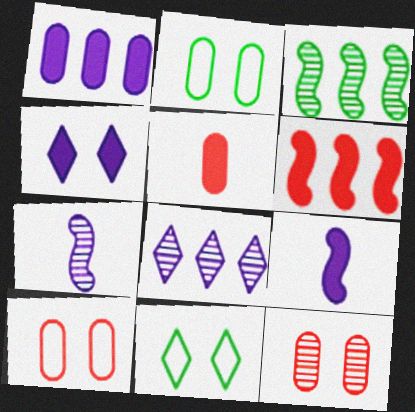[[1, 4, 9]]